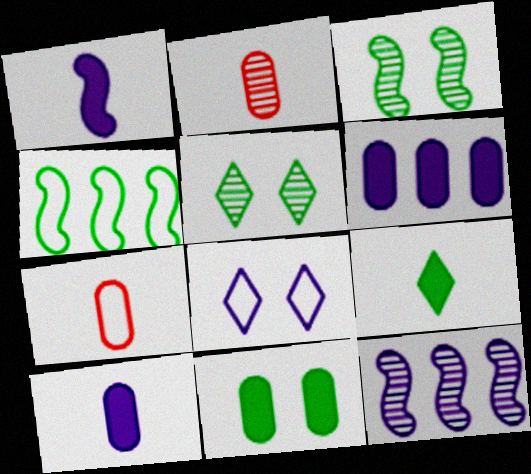[[2, 5, 12], 
[4, 7, 8], 
[8, 10, 12]]